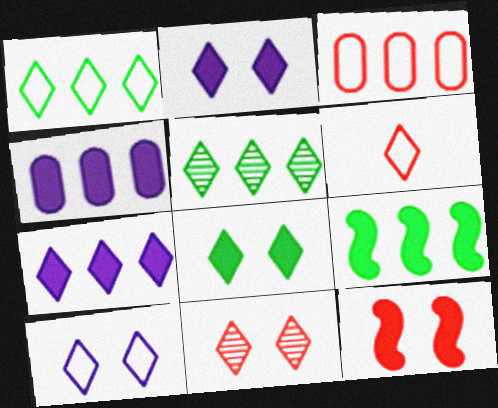[[1, 6, 10], 
[2, 5, 6], 
[8, 10, 11]]